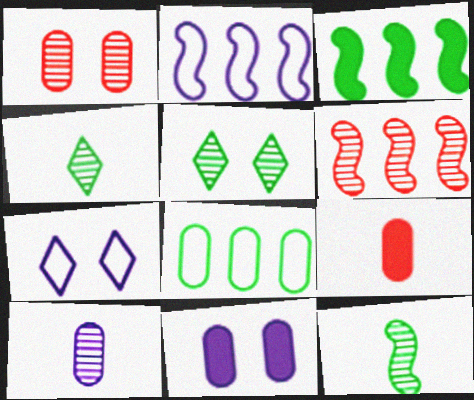[[2, 3, 6], 
[2, 5, 9], 
[5, 6, 10]]